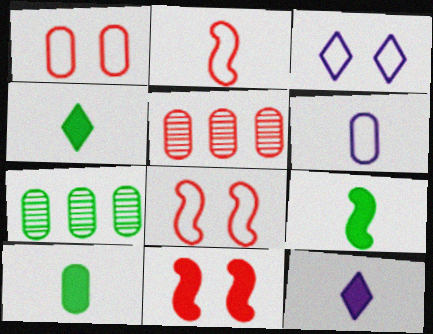[[3, 5, 9], 
[4, 9, 10], 
[7, 8, 12]]